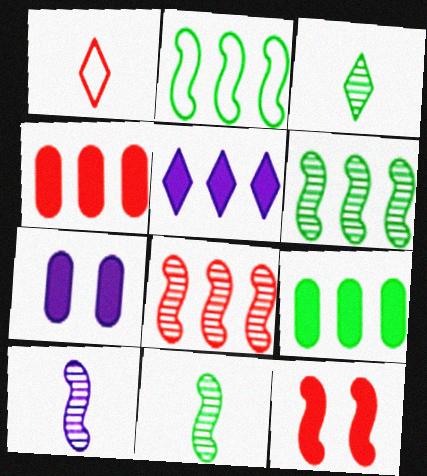[[1, 6, 7], 
[2, 10, 12]]